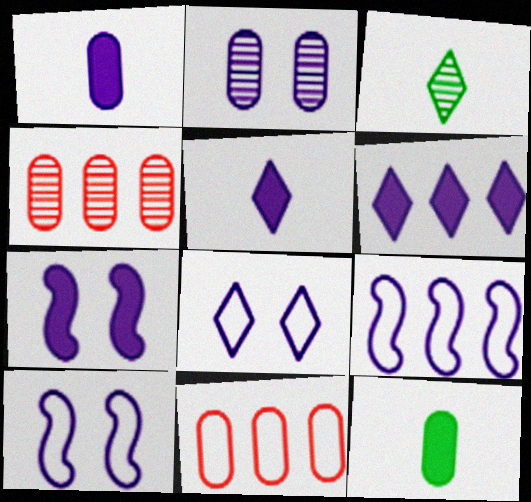[[1, 6, 7], 
[2, 5, 9], 
[2, 7, 8], 
[2, 11, 12], 
[3, 7, 11]]